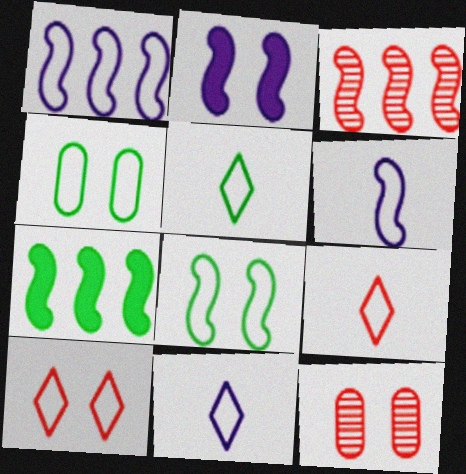[[1, 3, 7], 
[1, 4, 9], 
[5, 9, 11], 
[7, 11, 12]]